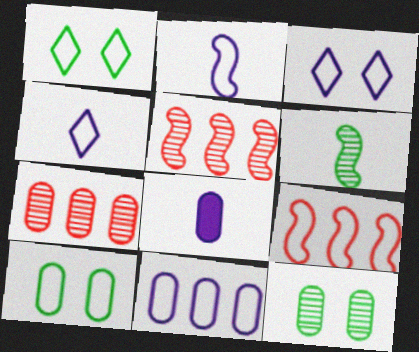[[1, 5, 8], 
[2, 3, 11], 
[4, 9, 10], 
[7, 8, 10]]